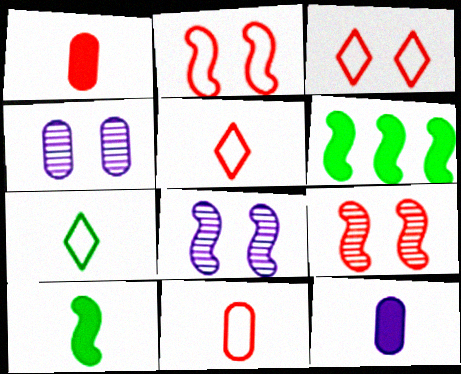[[4, 5, 6]]